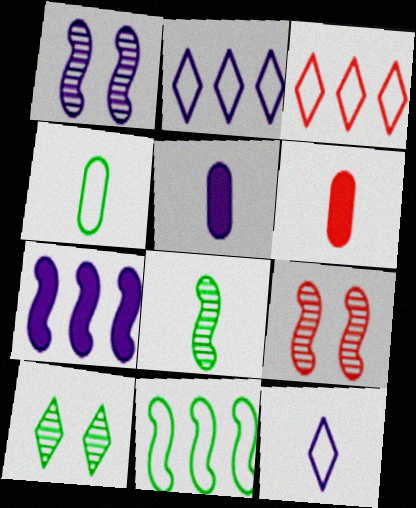[[1, 2, 5], 
[3, 6, 9], 
[6, 8, 12]]